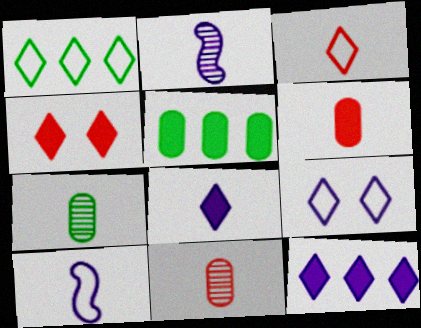[[1, 3, 9]]